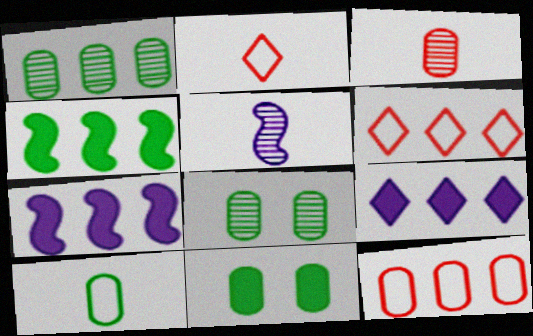[[1, 6, 7], 
[1, 10, 11], 
[2, 7, 8], 
[5, 6, 11]]